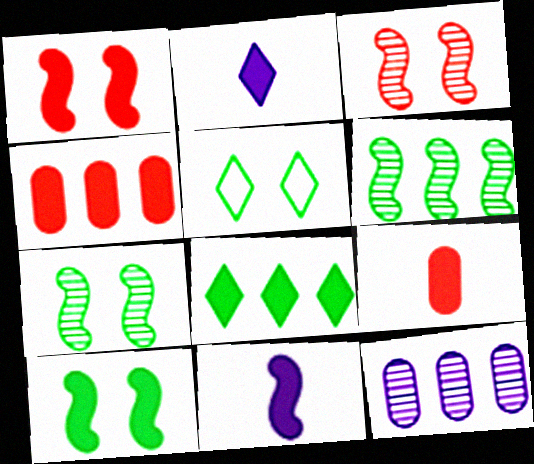[[2, 4, 10]]